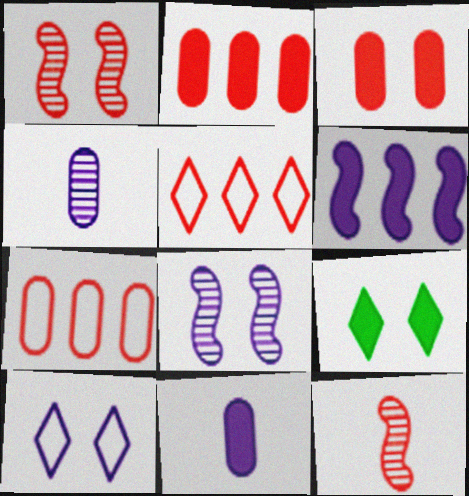[[3, 5, 12], 
[4, 6, 10]]